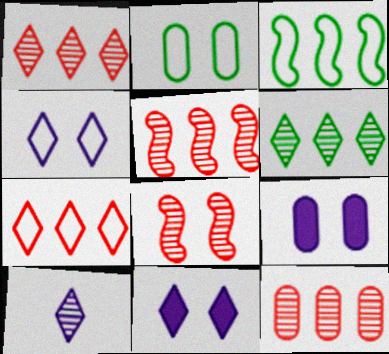[[1, 5, 12], 
[2, 8, 11]]